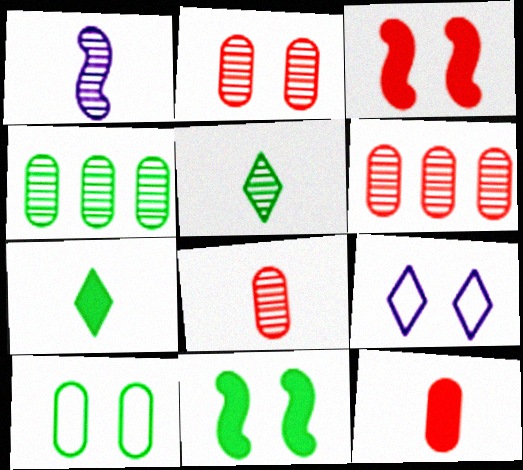[[1, 5, 8], 
[2, 6, 8], 
[2, 9, 11]]